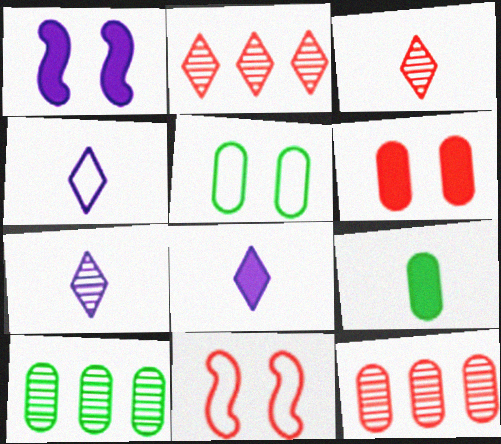[[4, 7, 8], 
[5, 9, 10], 
[8, 10, 11]]